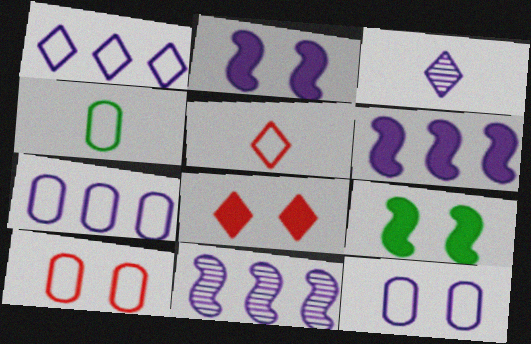[[2, 3, 7], 
[3, 6, 12], 
[4, 7, 10], 
[4, 8, 11]]